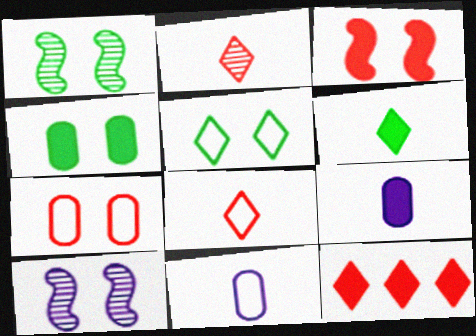[[1, 4, 5], 
[1, 11, 12]]